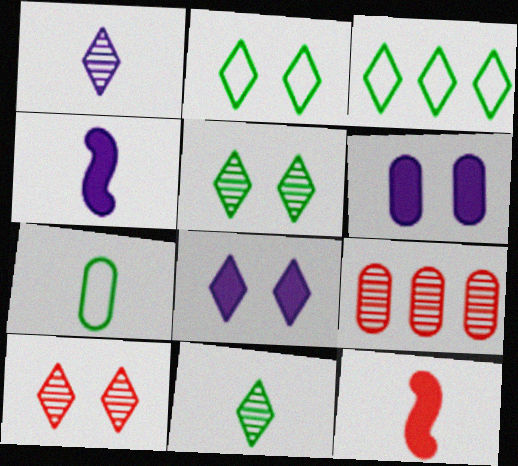[[1, 7, 12], 
[2, 4, 9], 
[2, 8, 10], 
[6, 7, 9]]